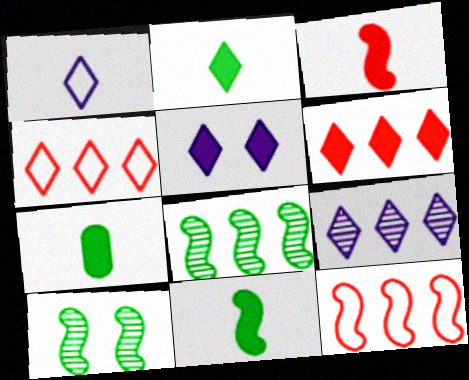[[1, 5, 9], 
[2, 5, 6], 
[2, 7, 11]]